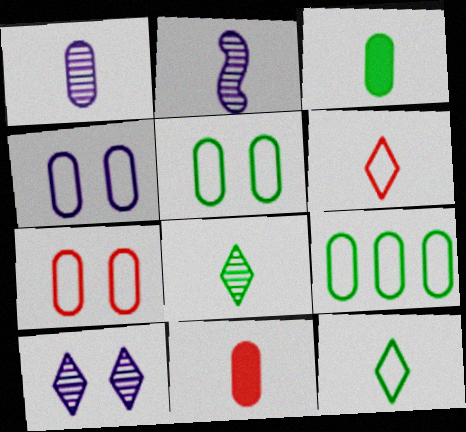[[2, 3, 6], 
[2, 11, 12], 
[4, 5, 7]]